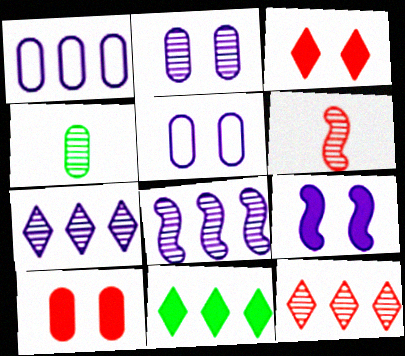[[1, 4, 10], 
[5, 6, 11]]